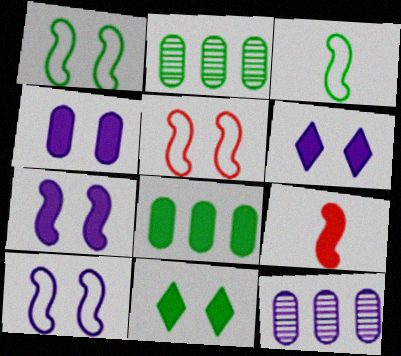[[1, 5, 10], 
[2, 3, 11], 
[4, 6, 7], 
[6, 8, 9]]